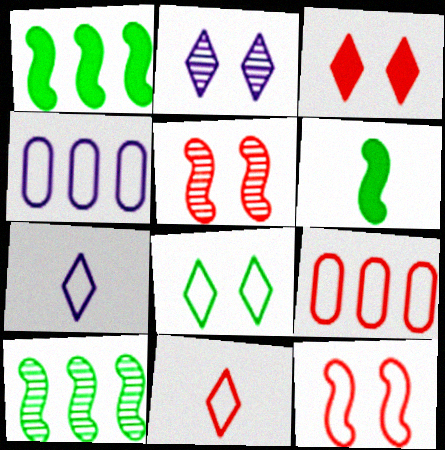[[2, 3, 8], 
[2, 6, 9], 
[9, 11, 12]]